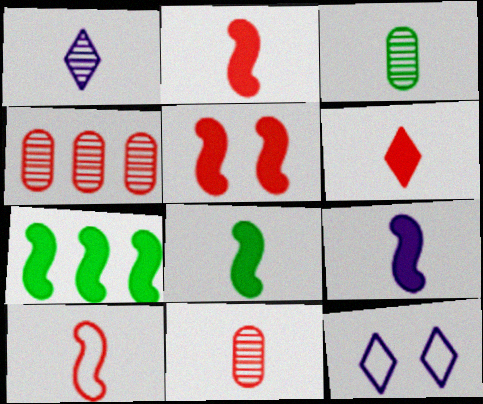[[2, 8, 9], 
[4, 8, 12], 
[5, 7, 9], 
[6, 10, 11], 
[7, 11, 12]]